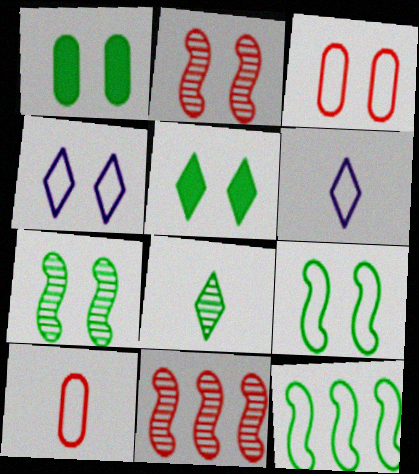[[1, 2, 4], 
[1, 6, 11], 
[1, 8, 12], 
[3, 4, 9], 
[3, 6, 12], 
[4, 10, 12]]